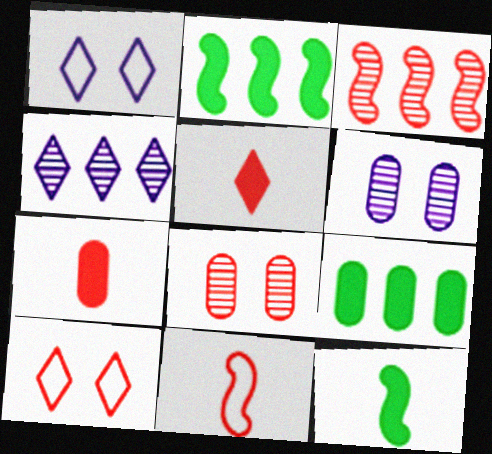[[3, 7, 10]]